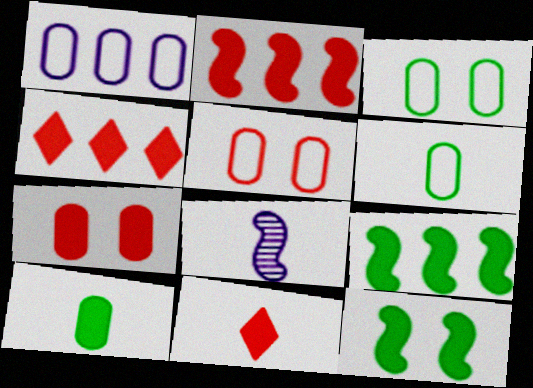[[1, 5, 6], 
[2, 7, 11], 
[3, 4, 8], 
[6, 8, 11]]